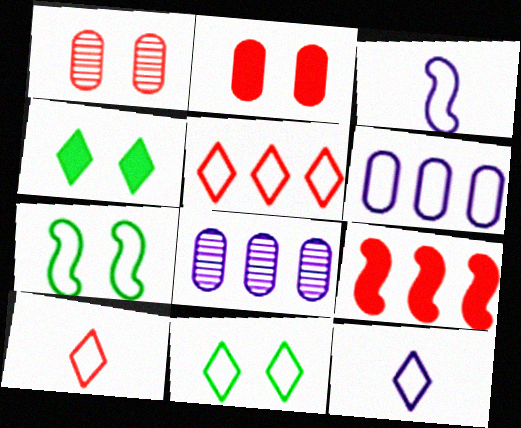[[1, 9, 10], 
[5, 11, 12], 
[6, 7, 10]]